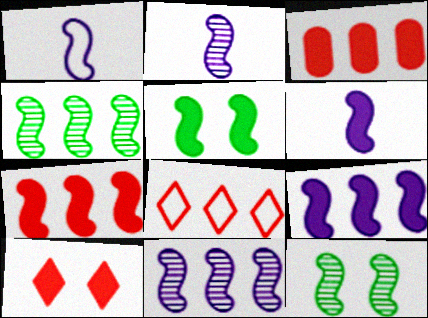[[1, 2, 6], 
[1, 7, 12], 
[5, 6, 7]]